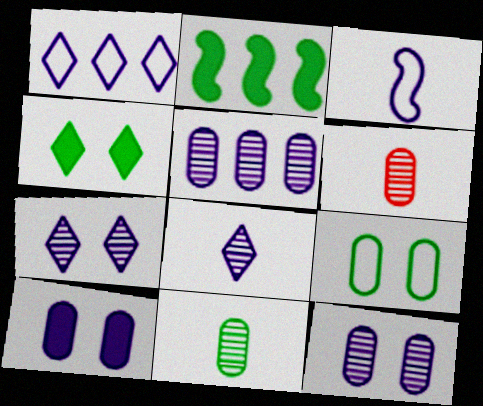[]